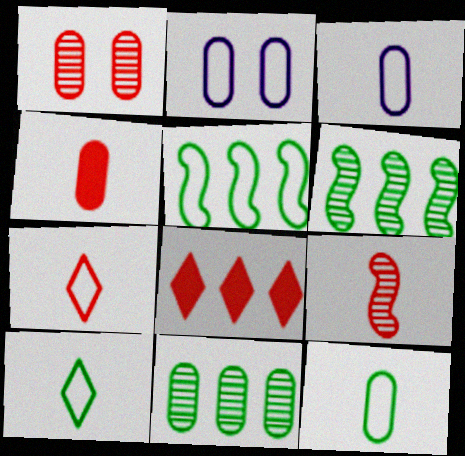[[2, 4, 11], 
[2, 5, 7], 
[4, 7, 9]]